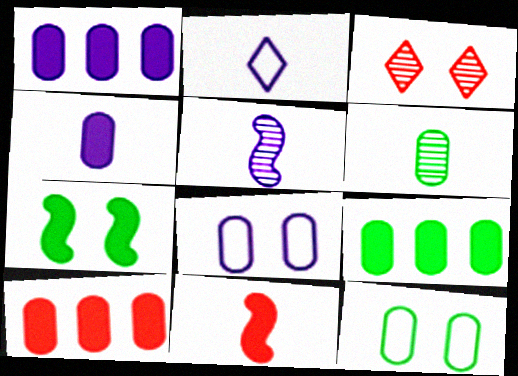[[1, 9, 10], 
[2, 4, 5], 
[2, 6, 11], 
[3, 7, 8], 
[6, 8, 10], 
[6, 9, 12]]